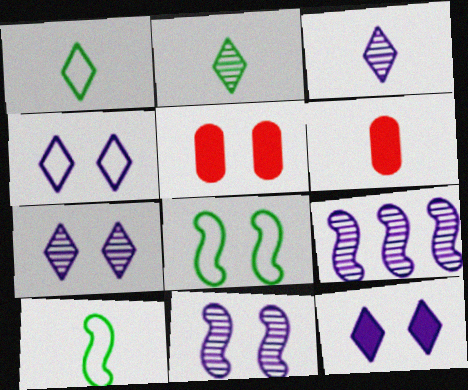[[1, 5, 9], 
[3, 6, 10], 
[4, 7, 12], 
[5, 7, 8]]